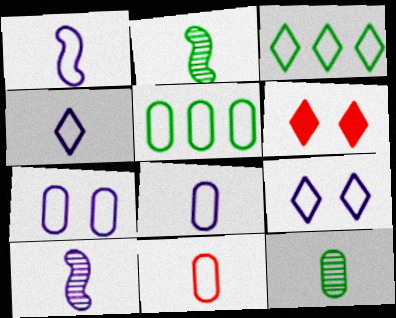[[1, 4, 8], 
[5, 6, 10], 
[5, 7, 11]]